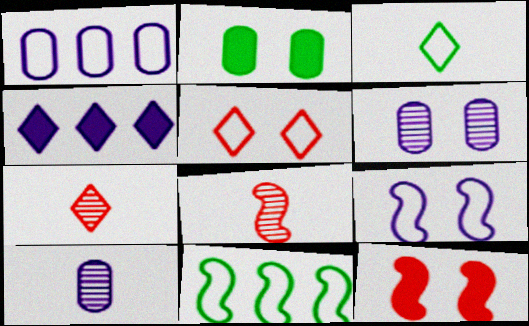[[4, 9, 10]]